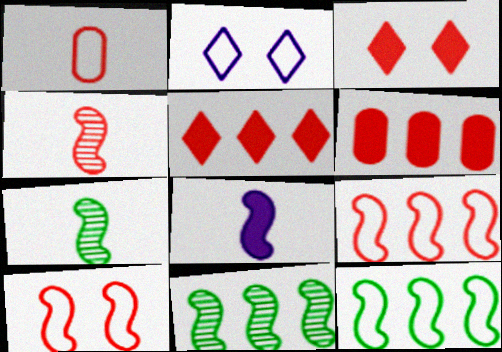[[1, 2, 12], 
[2, 6, 7], 
[8, 10, 11]]